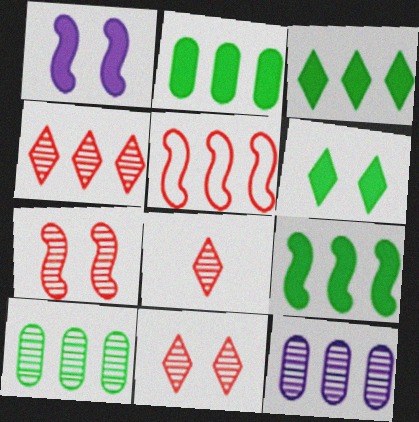[[2, 3, 9], 
[3, 5, 12], 
[4, 8, 11]]